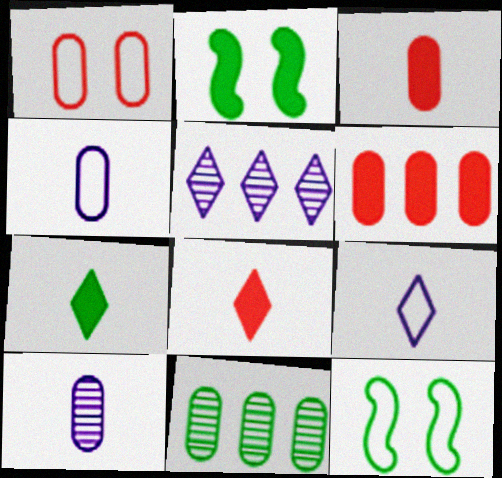[[3, 5, 12], 
[7, 11, 12]]